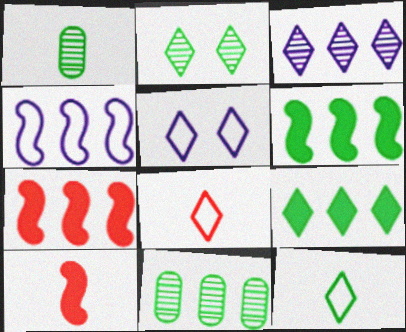[[1, 5, 7], 
[2, 9, 12], 
[5, 10, 11]]